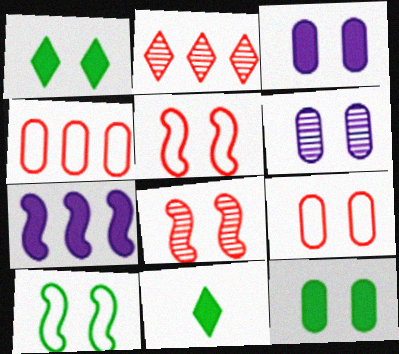[[1, 5, 6], 
[6, 9, 12]]